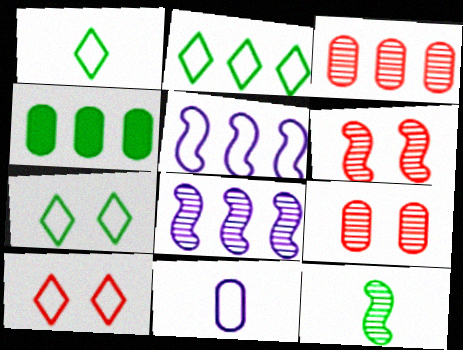[[1, 2, 7], 
[4, 7, 12], 
[4, 9, 11], 
[6, 8, 12]]